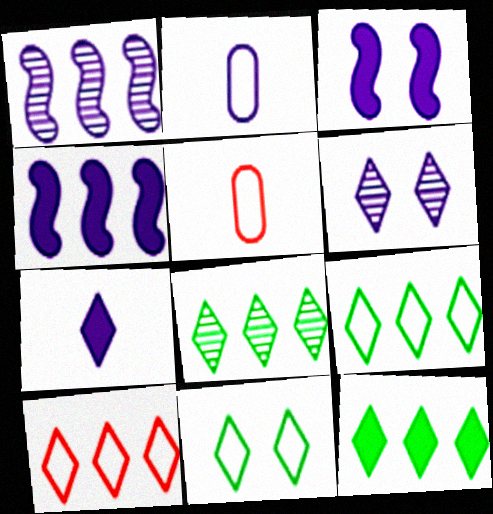[[2, 4, 6], 
[3, 5, 8], 
[8, 9, 12]]